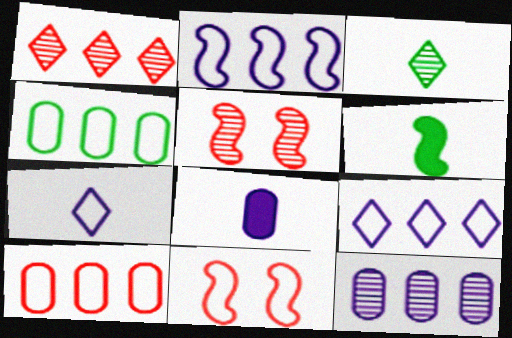[[2, 5, 6], 
[3, 5, 12], 
[4, 7, 11]]